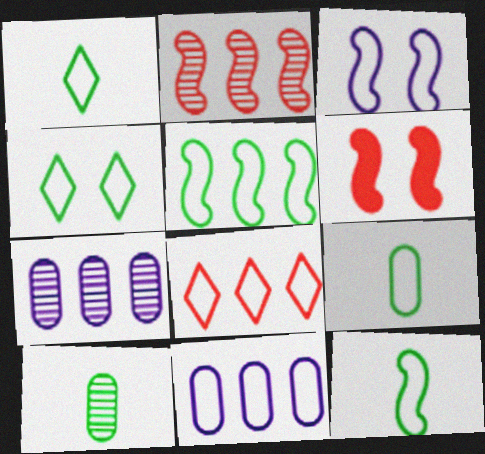[[1, 6, 7], 
[1, 9, 12], 
[3, 8, 9], 
[4, 5, 9], 
[5, 8, 11]]